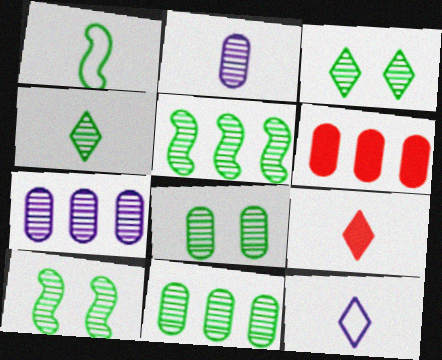[[1, 2, 9], 
[3, 8, 10], 
[4, 5, 8], 
[4, 9, 12], 
[4, 10, 11], 
[6, 10, 12]]